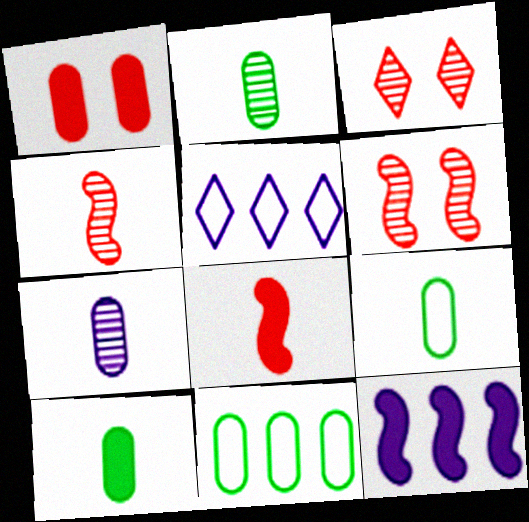[[1, 7, 11], 
[2, 9, 10], 
[3, 9, 12], 
[5, 6, 10]]